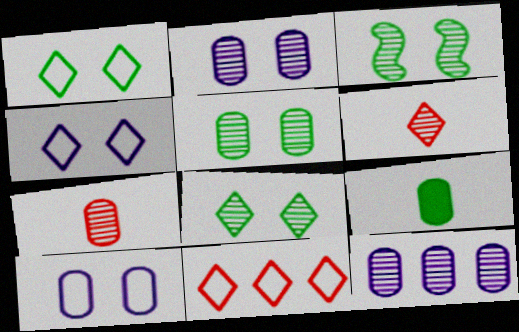[[3, 5, 8], 
[3, 6, 12], 
[5, 7, 12]]